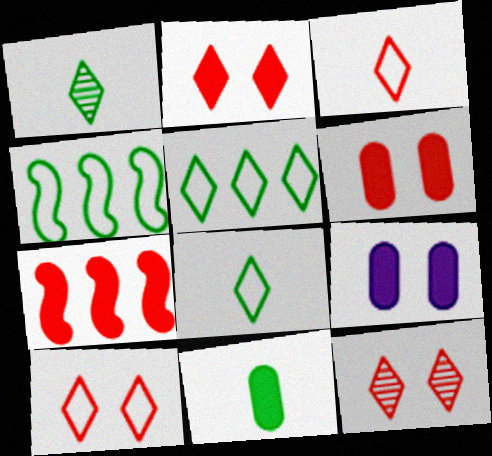[[2, 10, 12]]